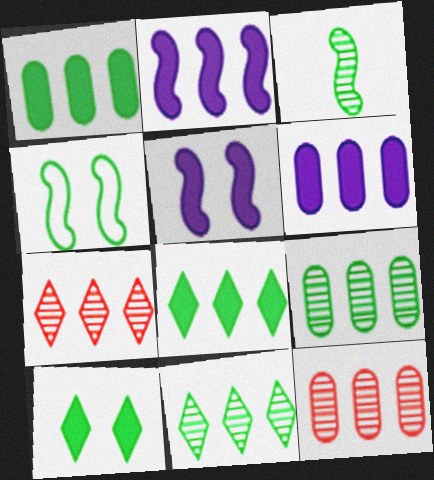[]